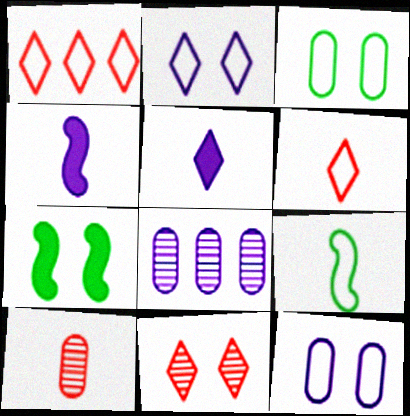[[1, 9, 12], 
[2, 4, 8], 
[5, 9, 10], 
[6, 7, 8], 
[7, 11, 12]]